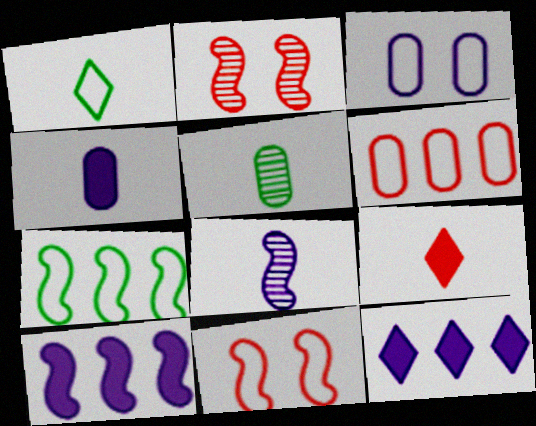[[2, 6, 9], 
[3, 8, 12], 
[5, 11, 12]]